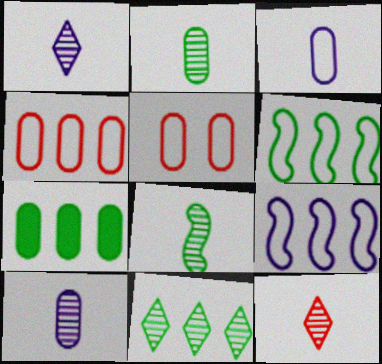[[5, 7, 10], 
[6, 7, 11], 
[8, 10, 12]]